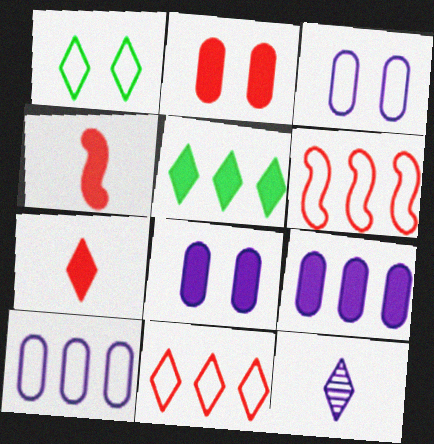[[4, 5, 8]]